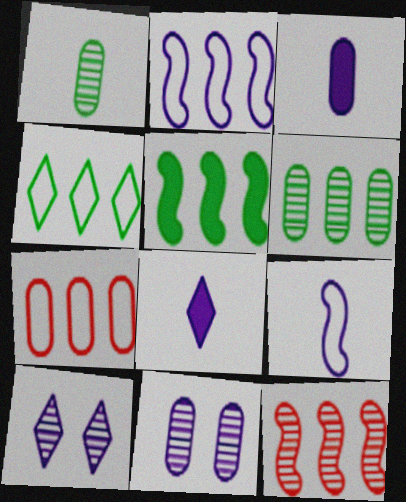[[1, 10, 12], 
[2, 3, 10], 
[2, 4, 7], 
[2, 5, 12], 
[2, 8, 11], 
[4, 5, 6]]